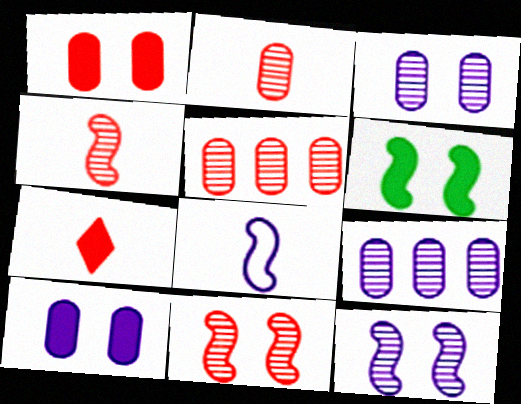[]